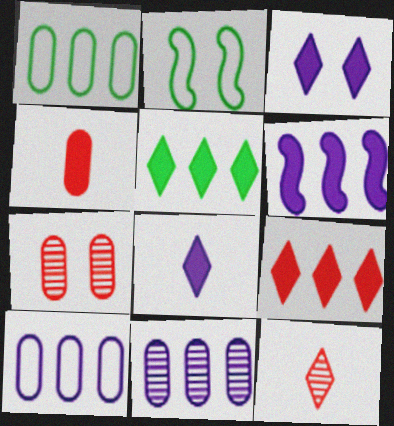[[2, 3, 7]]